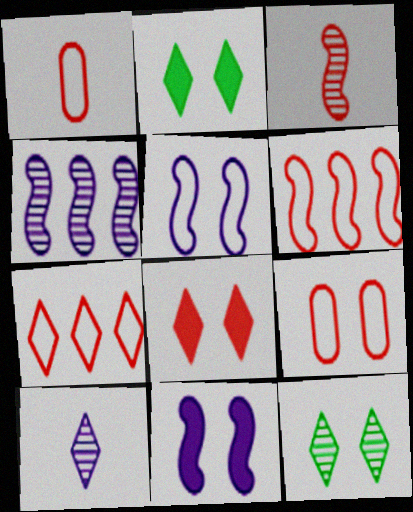[[1, 2, 4], 
[2, 7, 10], 
[9, 11, 12]]